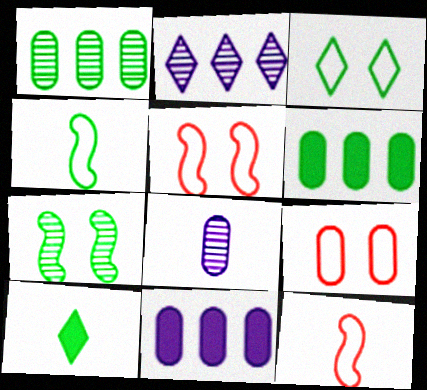[[6, 8, 9], 
[8, 10, 12]]